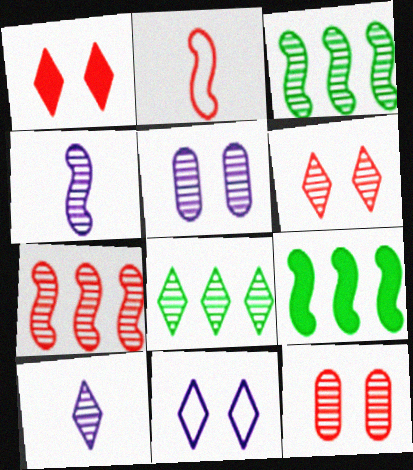[[3, 10, 12], 
[4, 8, 12], 
[6, 8, 10]]